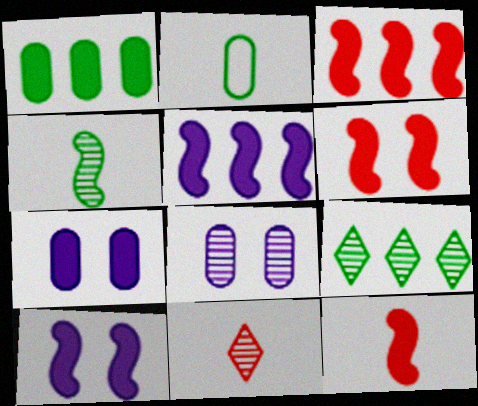[[3, 6, 12]]